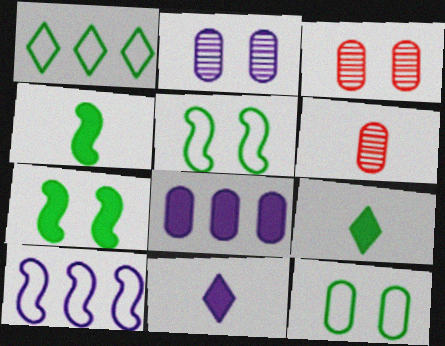[[2, 10, 11], 
[3, 9, 10], 
[6, 8, 12]]